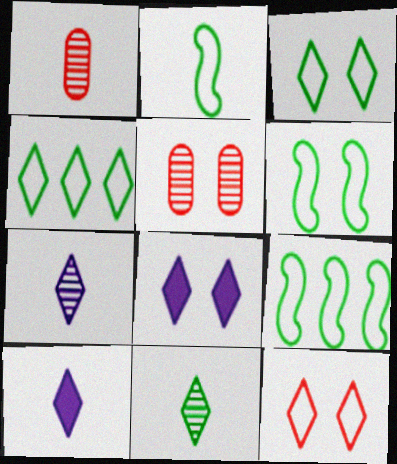[[1, 2, 10], 
[1, 8, 9], 
[2, 6, 9], 
[5, 6, 8], 
[5, 9, 10]]